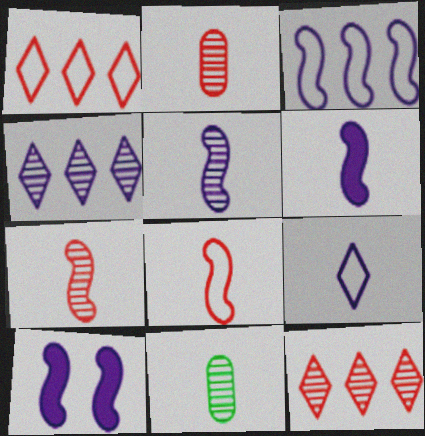[[1, 10, 11], 
[3, 5, 10]]